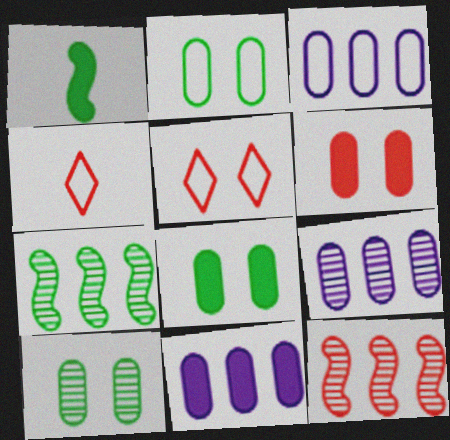[[1, 5, 9], 
[2, 8, 10], 
[3, 9, 11], 
[4, 6, 12]]